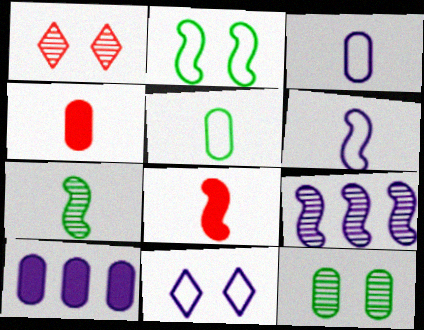[[2, 8, 9], 
[6, 7, 8]]